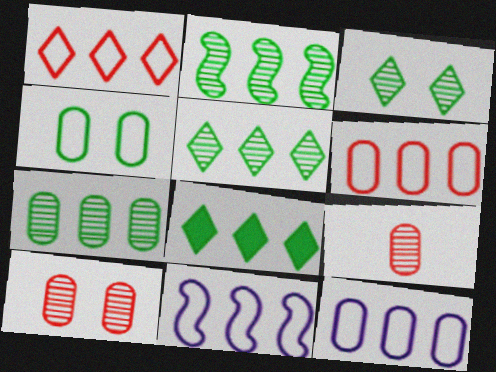[[2, 5, 7]]